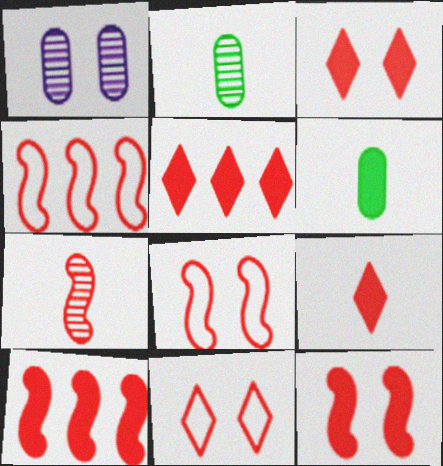[[3, 5, 9], 
[4, 7, 12], 
[7, 8, 10]]